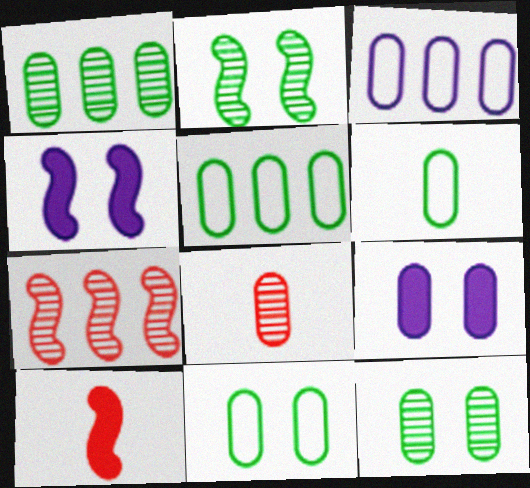[[5, 6, 11], 
[5, 8, 9]]